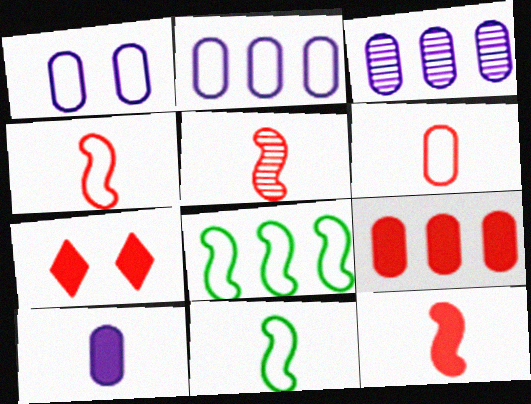[[1, 3, 10], 
[3, 7, 11], 
[4, 5, 12], 
[7, 9, 12]]